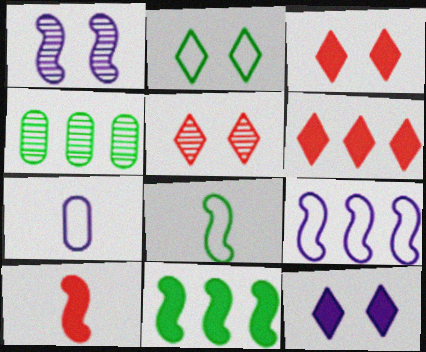[[2, 5, 12], 
[4, 6, 9], 
[5, 7, 11]]